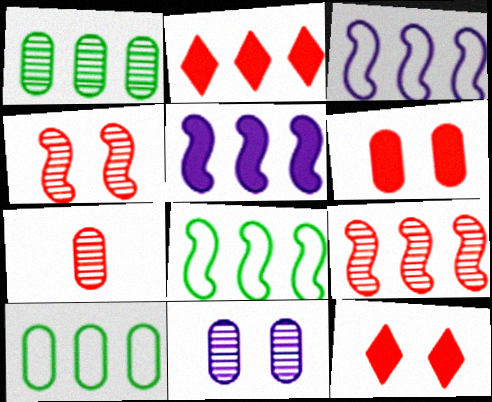[[1, 2, 3], 
[1, 7, 11], 
[5, 8, 9]]